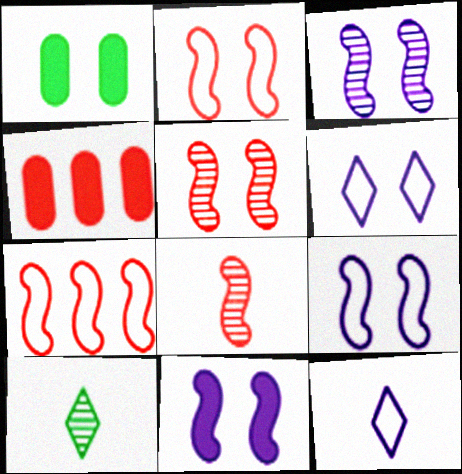[[1, 5, 6], 
[3, 9, 11], 
[4, 9, 10]]